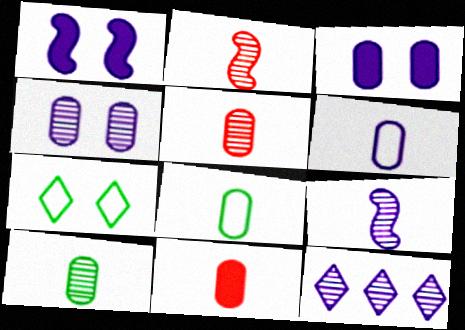[[1, 6, 12], 
[4, 9, 12], 
[6, 10, 11]]